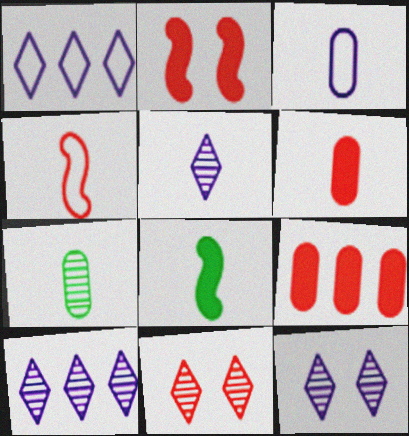[[1, 2, 7], 
[3, 6, 7], 
[4, 9, 11], 
[5, 10, 12]]